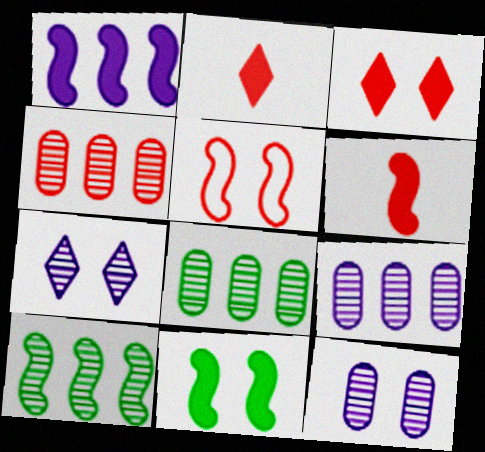[[1, 6, 11], 
[2, 4, 5], 
[4, 8, 9]]